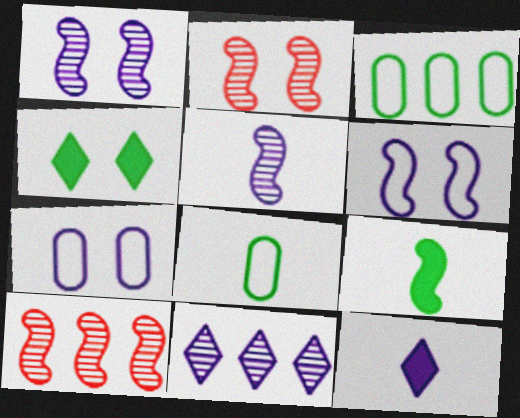[[2, 3, 12], 
[2, 4, 7], 
[6, 9, 10]]